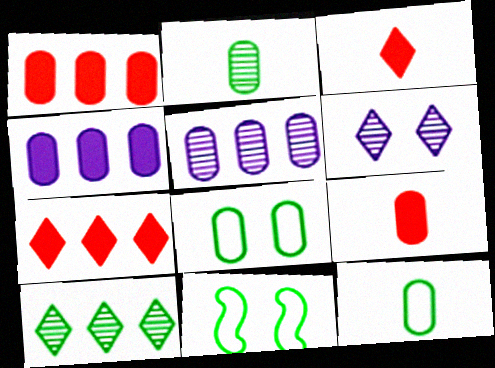[[3, 5, 11], 
[5, 8, 9]]